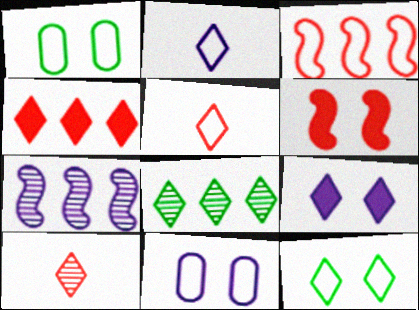[[1, 2, 3], 
[5, 8, 9]]